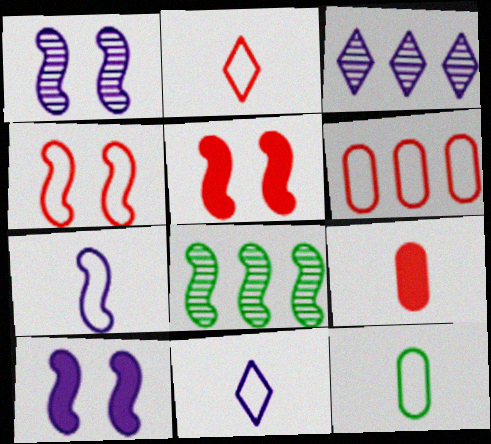[[2, 4, 6], 
[2, 7, 12], 
[3, 5, 12], 
[5, 7, 8]]